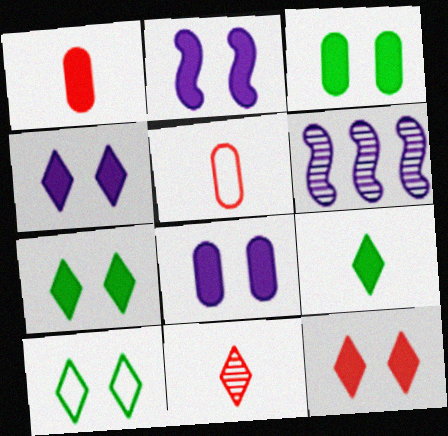[[1, 6, 10], 
[2, 3, 12], 
[2, 4, 8], 
[4, 7, 12], 
[5, 6, 7]]